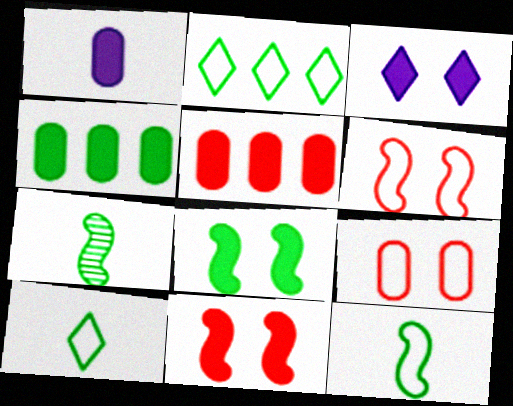[]